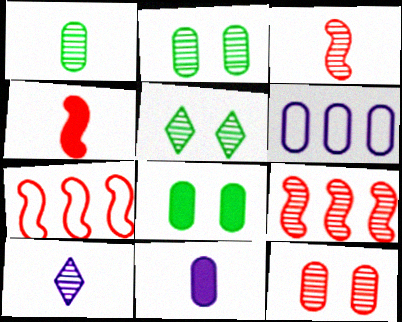[[1, 3, 10], 
[2, 9, 10], 
[4, 5, 6], 
[5, 7, 11], 
[7, 8, 10]]